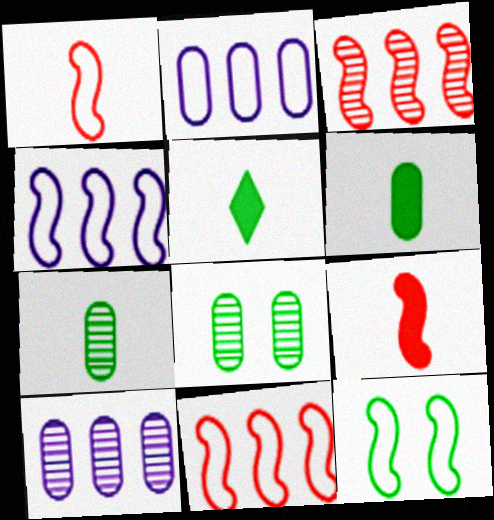[[1, 4, 12]]